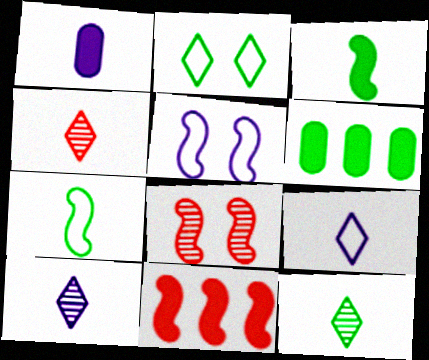[[1, 4, 7], 
[4, 5, 6], 
[4, 10, 12], 
[6, 8, 9]]